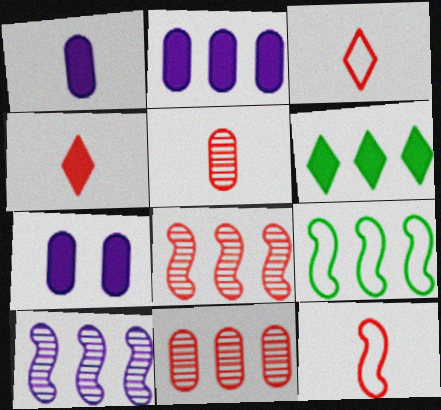[[1, 2, 7], 
[4, 5, 12]]